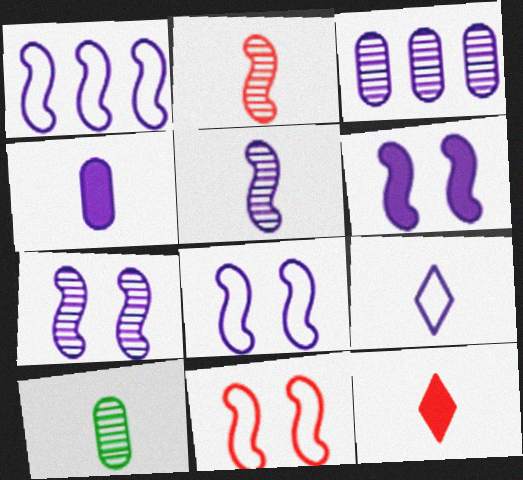[[1, 5, 6], 
[3, 6, 9], 
[4, 5, 9], 
[6, 7, 8]]